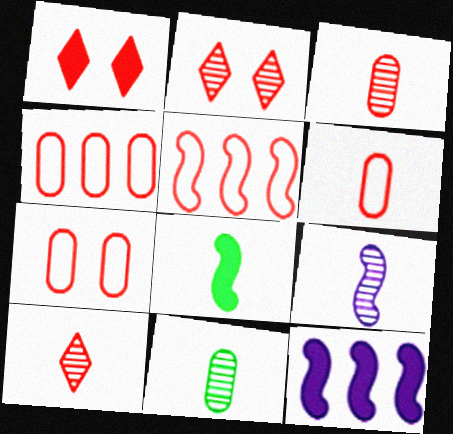[[1, 3, 5], 
[4, 6, 7], 
[9, 10, 11]]